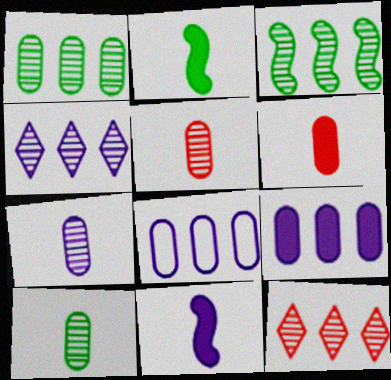[[5, 7, 10]]